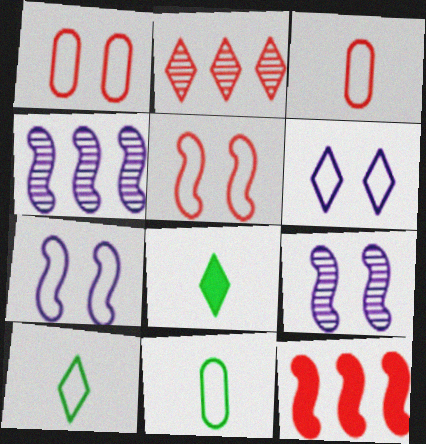[[1, 4, 8], 
[2, 6, 8]]